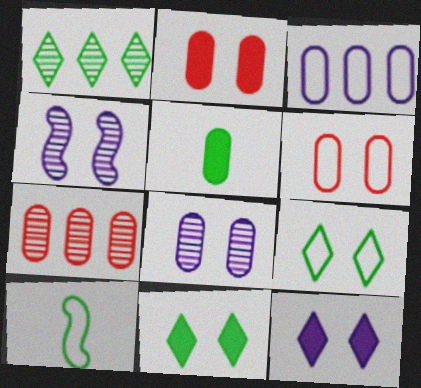[[2, 4, 9], 
[4, 6, 11], 
[7, 10, 12]]